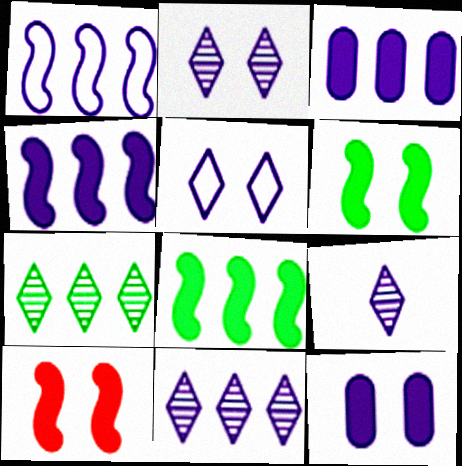[[1, 3, 11], 
[1, 9, 12], 
[2, 9, 11]]